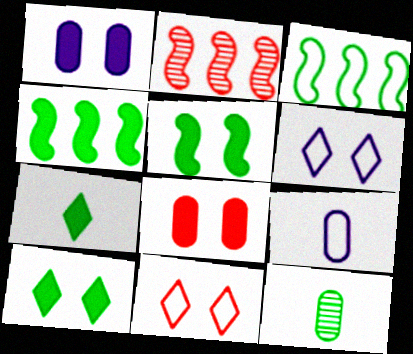[[2, 9, 10], 
[3, 9, 11], 
[3, 10, 12]]